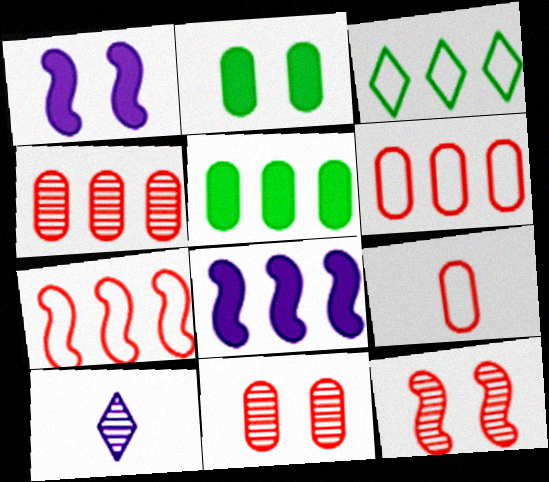[[2, 7, 10], 
[3, 4, 8]]